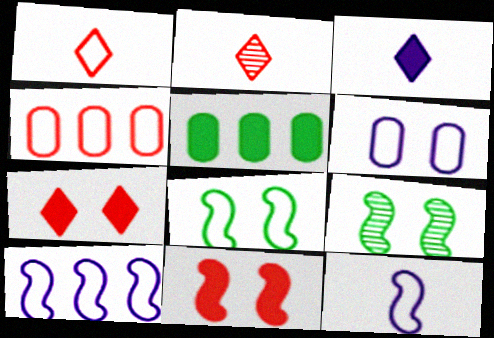[[2, 4, 11], 
[3, 4, 9], 
[3, 5, 11], 
[6, 7, 9]]